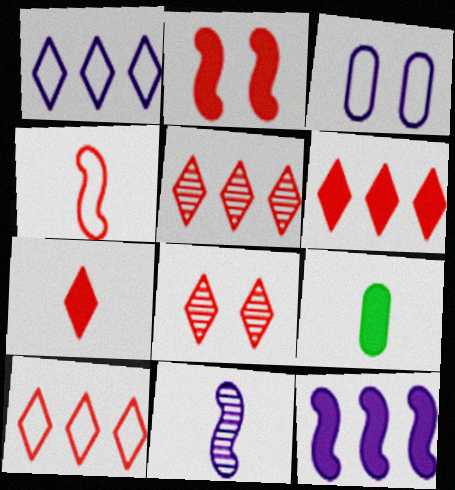[[5, 6, 10], 
[7, 8, 10]]